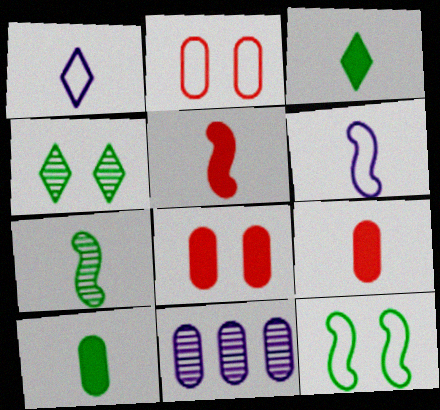[[1, 7, 9], 
[2, 10, 11], 
[5, 6, 7]]